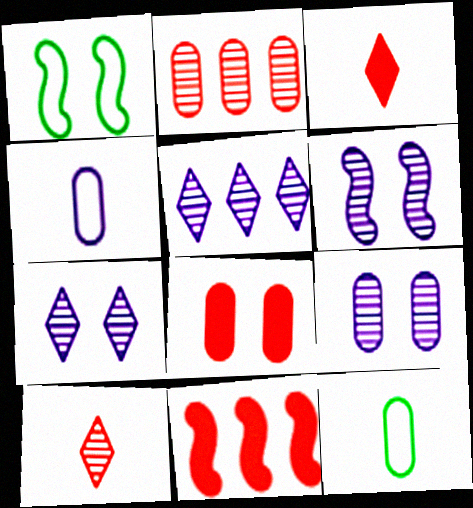[[1, 7, 8], 
[3, 8, 11], 
[6, 7, 9], 
[7, 11, 12]]